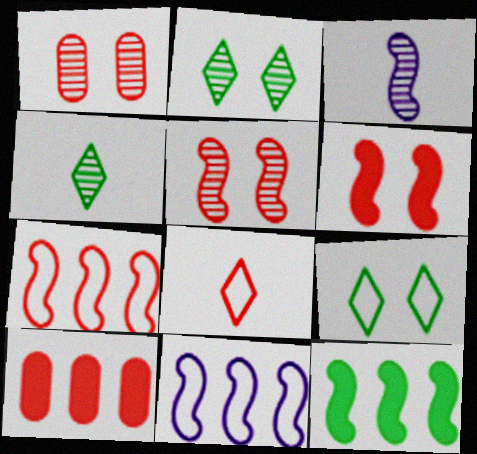[[3, 9, 10], 
[5, 8, 10]]